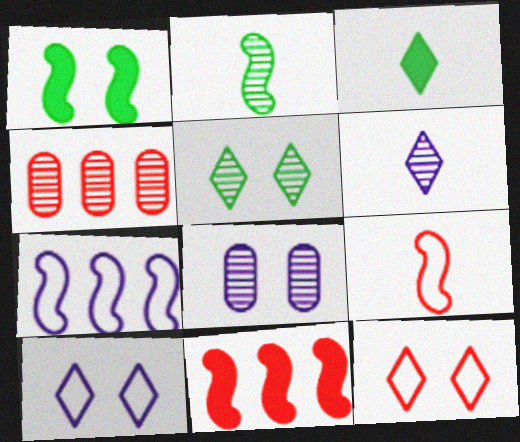[[1, 8, 12]]